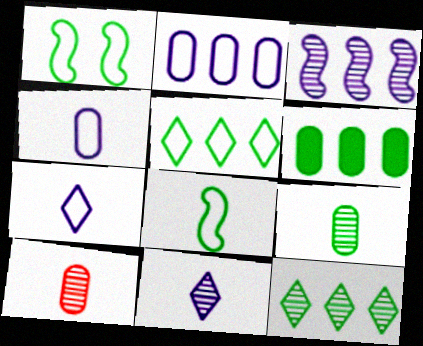[]